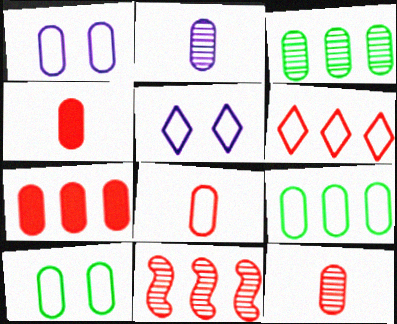[[1, 3, 4], 
[1, 8, 9], 
[2, 7, 10], 
[4, 8, 12], 
[6, 7, 11]]